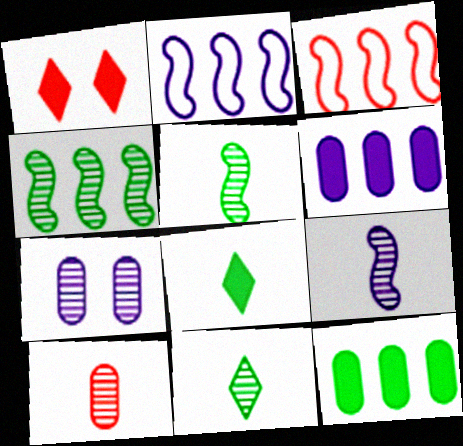[[1, 3, 10], 
[3, 7, 8], 
[9, 10, 11]]